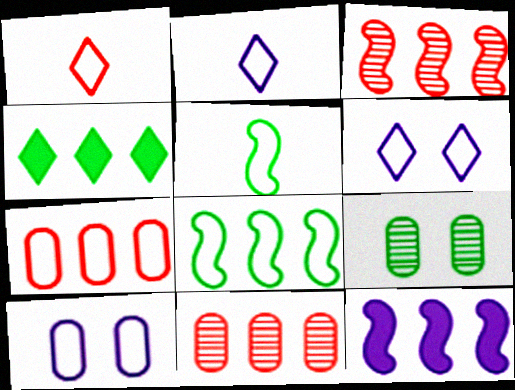[[1, 8, 10], 
[1, 9, 12], 
[3, 8, 12], 
[4, 5, 9], 
[5, 6, 7]]